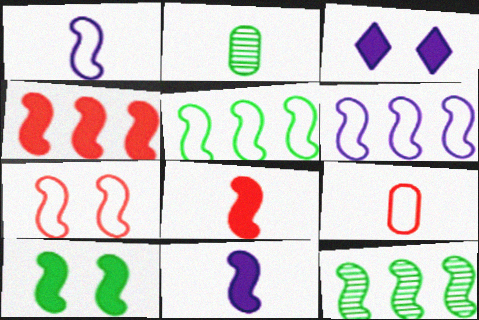[[1, 5, 7], 
[3, 9, 12], 
[4, 6, 12], 
[4, 10, 11], 
[7, 11, 12]]